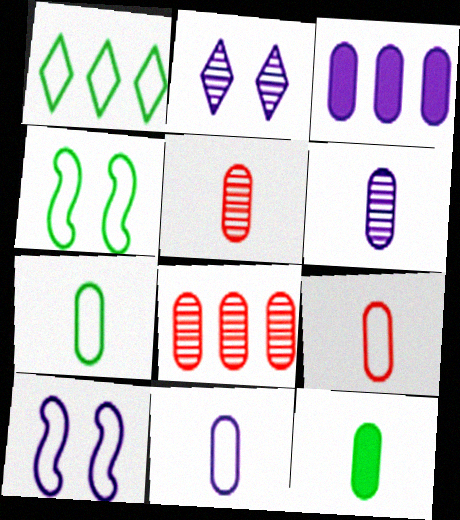[[1, 4, 7], 
[1, 9, 10], 
[5, 11, 12], 
[6, 9, 12], 
[7, 9, 11]]